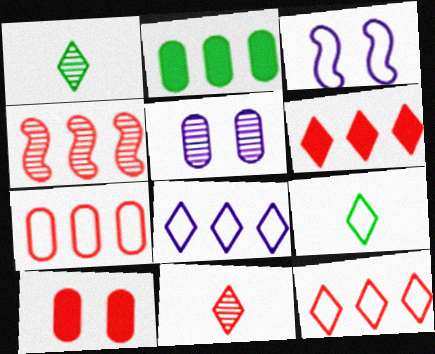[[1, 4, 5], 
[2, 3, 11], 
[2, 4, 8], 
[3, 7, 9], 
[4, 6, 7]]